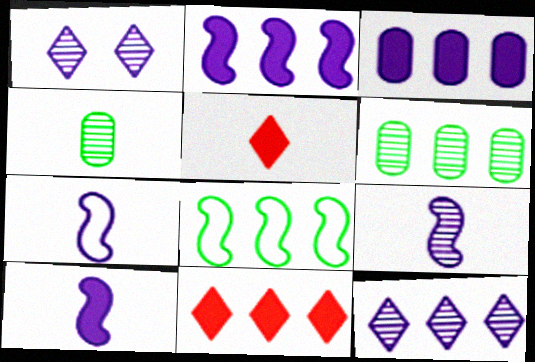[[1, 3, 7], 
[4, 5, 7], 
[7, 9, 10]]